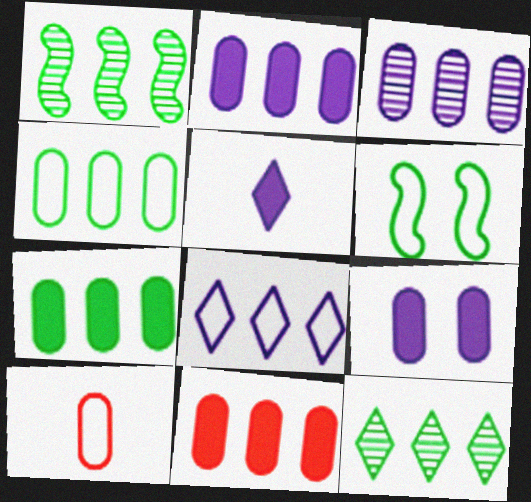[[1, 8, 11], 
[2, 7, 11], 
[3, 4, 11], 
[6, 8, 10]]